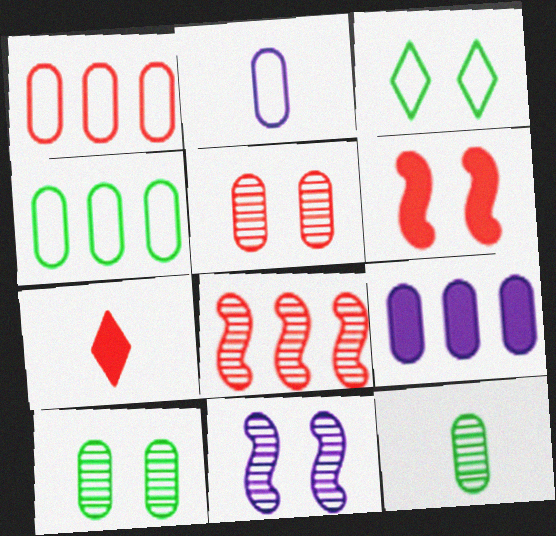[[4, 7, 11]]